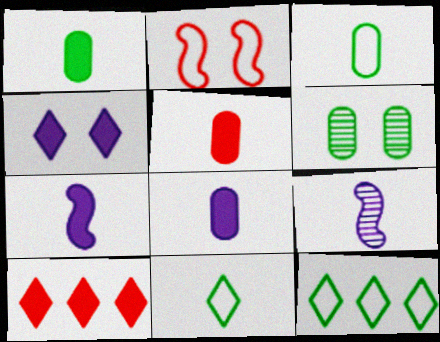[[1, 5, 8], 
[2, 4, 6], 
[5, 9, 11]]